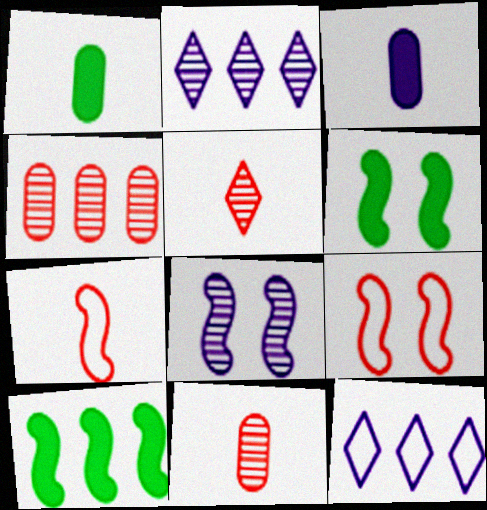[[1, 2, 9], 
[3, 8, 12], 
[4, 10, 12], 
[6, 8, 9], 
[6, 11, 12], 
[7, 8, 10]]